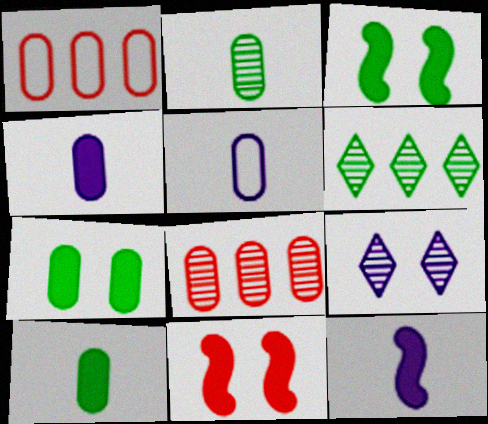[[5, 6, 11], 
[5, 7, 8]]